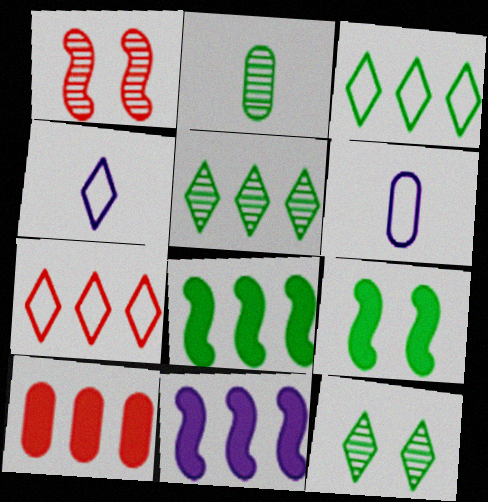[[2, 3, 9]]